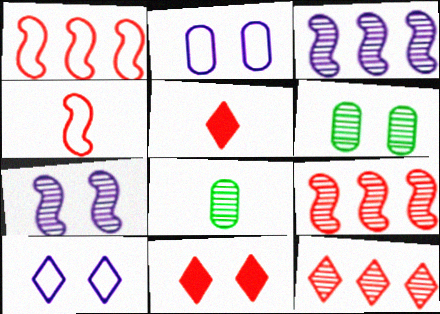[[7, 8, 12]]